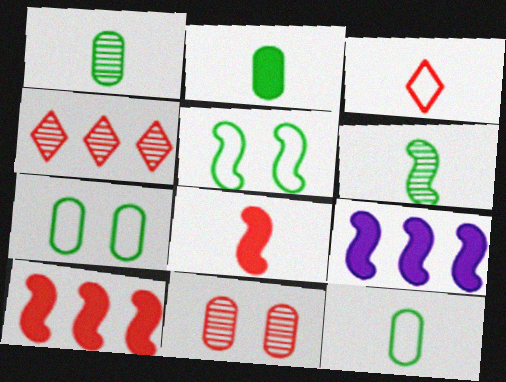[[1, 2, 12], 
[3, 10, 11]]